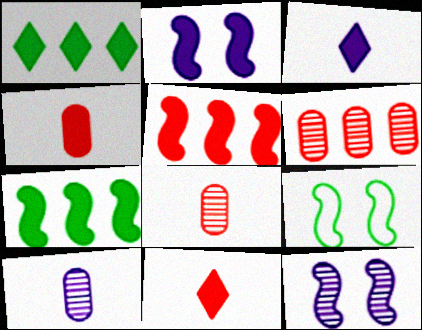[[1, 2, 4], 
[3, 6, 9]]